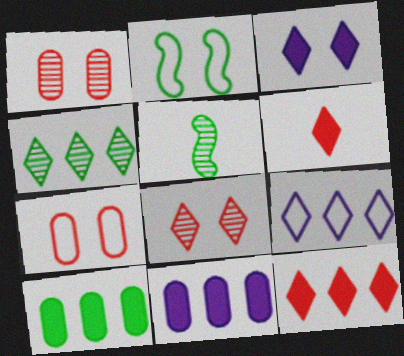[[1, 2, 3], 
[4, 9, 12]]